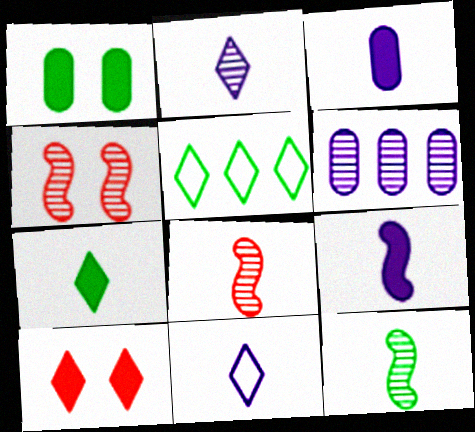[[1, 5, 12], 
[2, 5, 10], 
[3, 4, 5]]